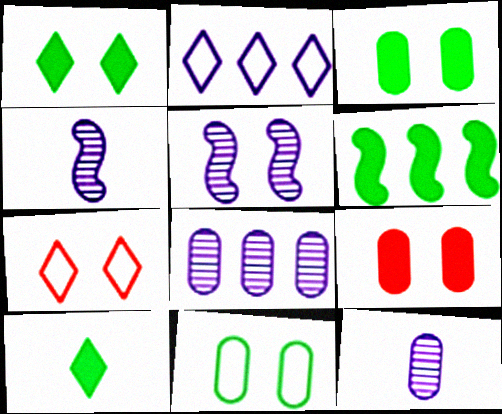[[3, 5, 7], 
[3, 6, 10], 
[6, 7, 12]]